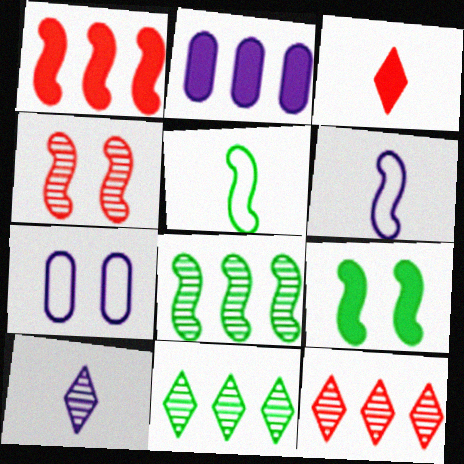[[2, 3, 9], 
[3, 7, 8], 
[5, 8, 9]]